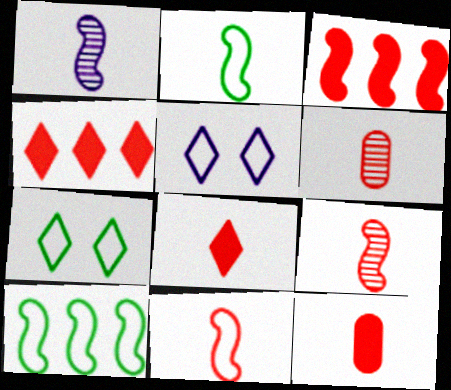[[6, 8, 11]]